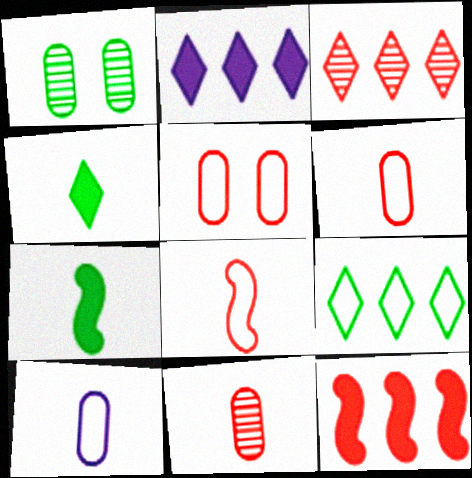[[1, 2, 8], 
[1, 7, 9], 
[2, 3, 9]]